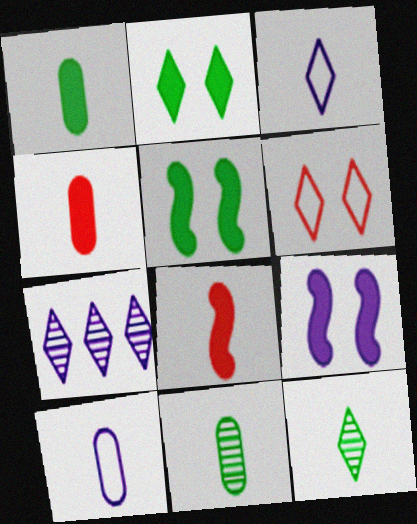[[3, 8, 11], 
[4, 10, 11], 
[7, 9, 10], 
[8, 10, 12]]